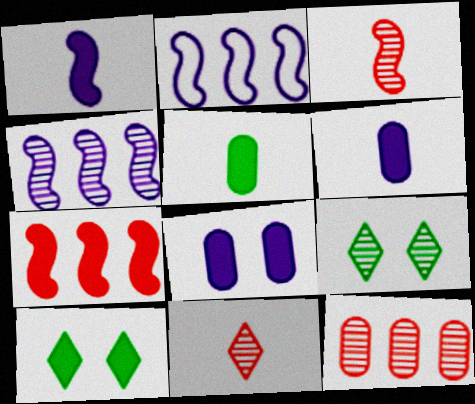[[6, 7, 10]]